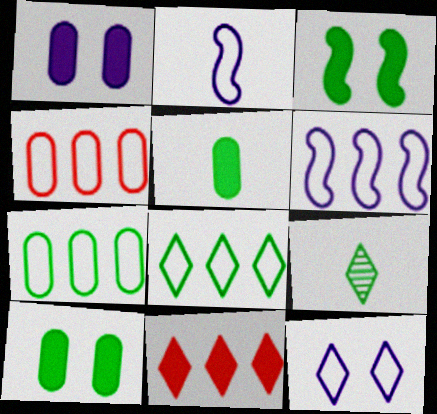[[3, 7, 9], 
[4, 6, 8], 
[9, 11, 12]]